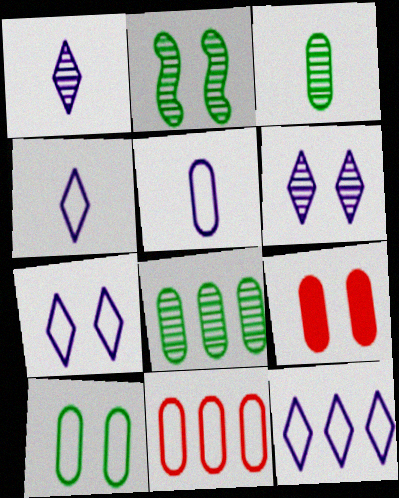[[2, 7, 9], 
[4, 7, 12], 
[5, 8, 9], 
[5, 10, 11]]